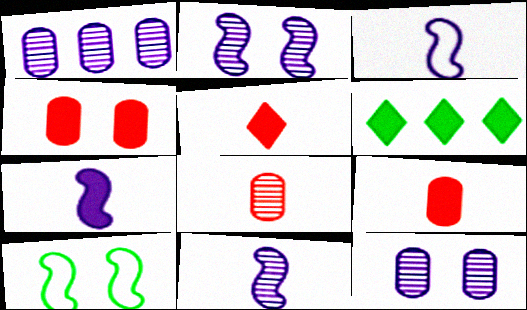[[1, 5, 10], 
[3, 7, 11], 
[4, 6, 7]]